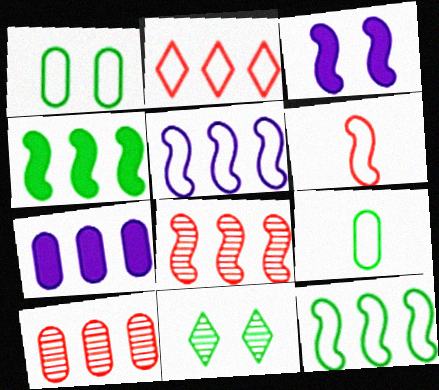[[4, 5, 8], 
[4, 9, 11], 
[6, 7, 11]]